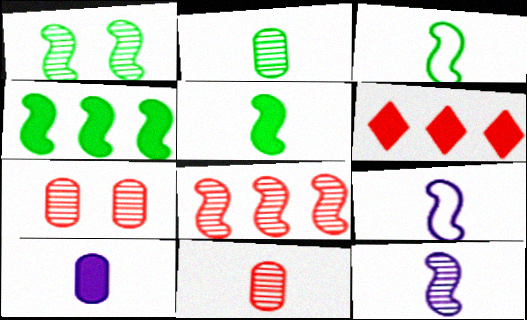[[1, 3, 4], 
[1, 8, 12]]